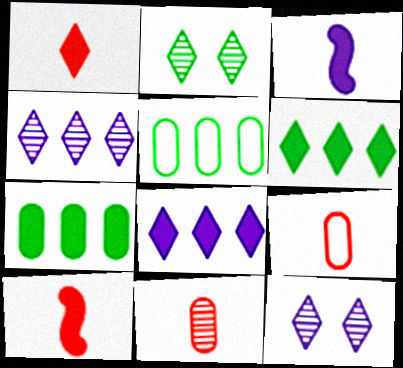[[5, 10, 12]]